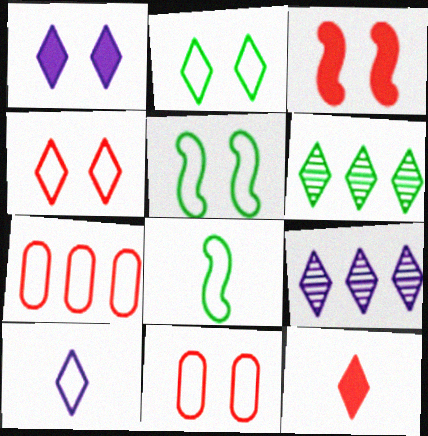[[1, 9, 10], 
[2, 9, 12], 
[5, 7, 10]]